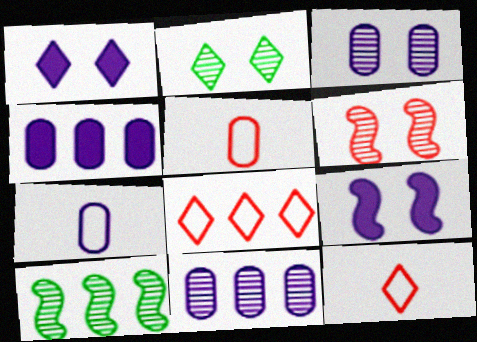[[1, 5, 10], 
[2, 3, 6], 
[3, 4, 7], 
[4, 8, 10]]